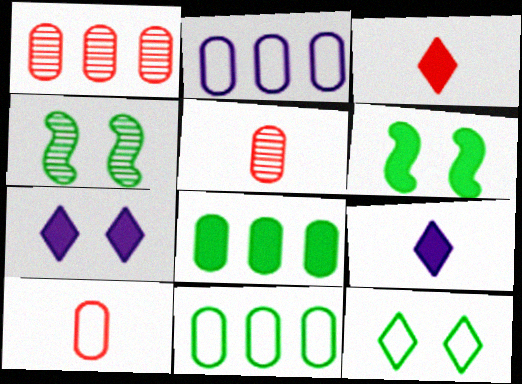[[1, 2, 8], 
[2, 3, 4]]